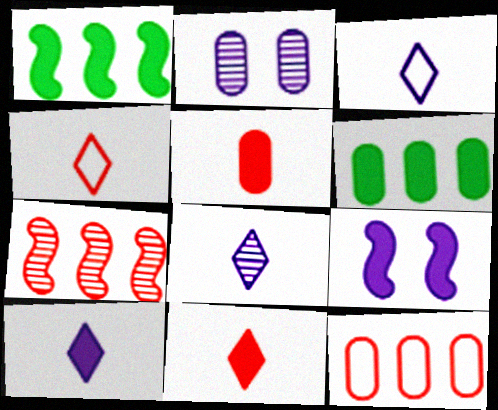[[1, 2, 4], 
[3, 8, 10], 
[6, 9, 11]]